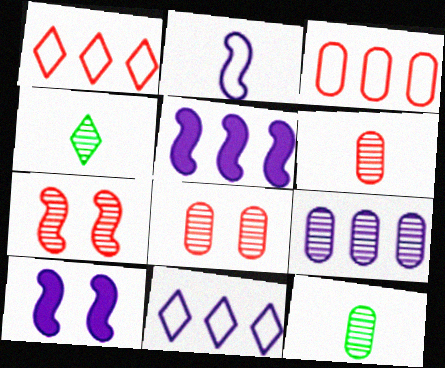[[1, 10, 12], 
[3, 4, 10], 
[4, 7, 9], 
[5, 9, 11], 
[8, 9, 12]]